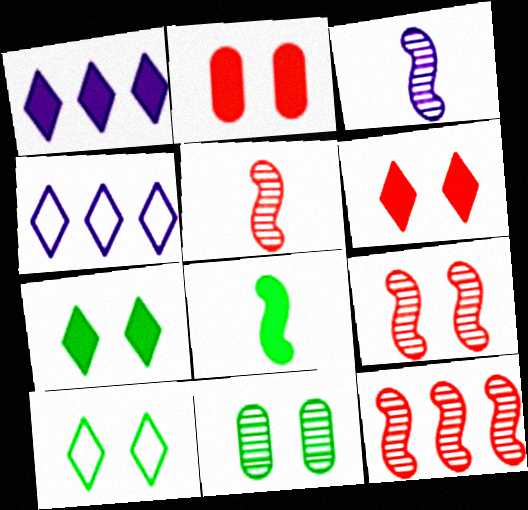[[1, 2, 8], 
[5, 9, 12]]